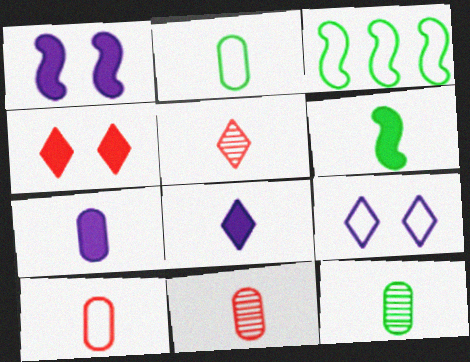[[2, 7, 11], 
[3, 9, 10], 
[7, 10, 12]]